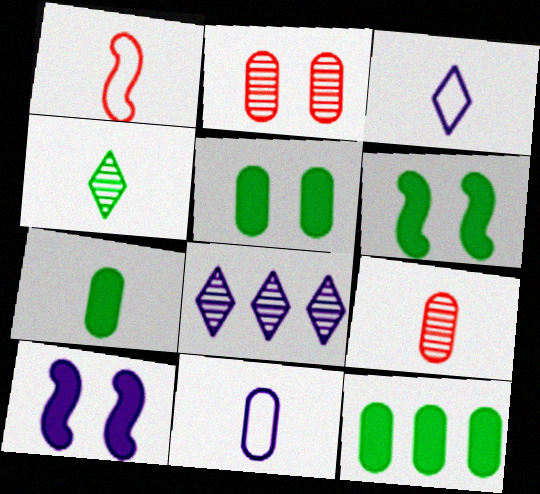[[1, 5, 8], 
[2, 11, 12], 
[5, 7, 12], 
[7, 9, 11], 
[8, 10, 11]]